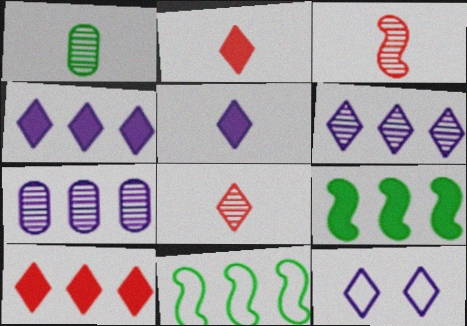[[5, 6, 12], 
[7, 10, 11]]